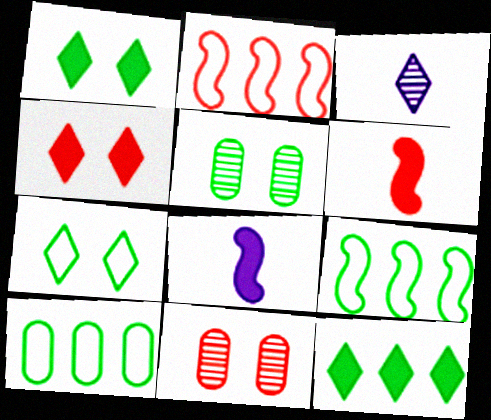[]